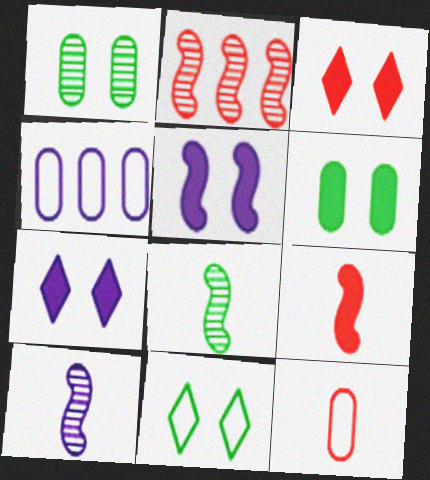[[2, 3, 12], 
[3, 4, 8], 
[3, 5, 6], 
[4, 7, 10]]